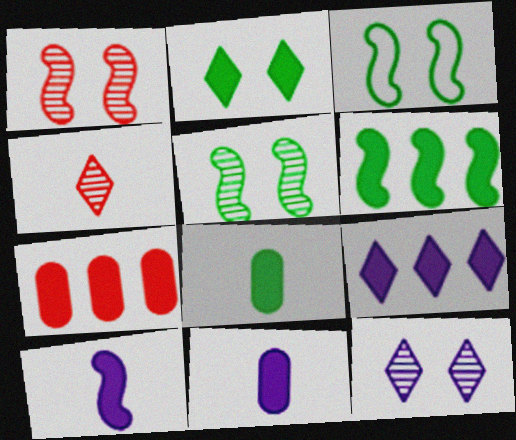[[2, 6, 8], 
[2, 7, 10], 
[6, 7, 9]]